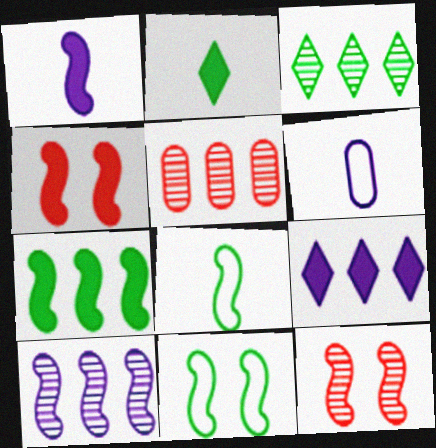[[1, 4, 7], 
[3, 4, 6], 
[3, 5, 10], 
[4, 8, 10]]